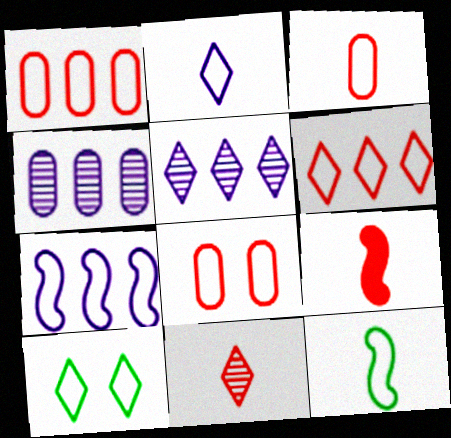[[1, 3, 8], 
[2, 3, 12], 
[2, 6, 10], 
[3, 7, 10], 
[3, 9, 11], 
[4, 9, 10]]